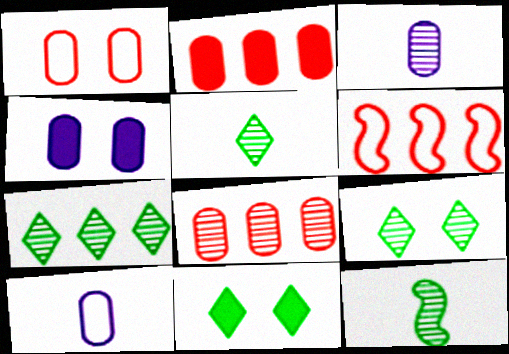[[3, 6, 11], 
[4, 5, 6], 
[5, 7, 9]]